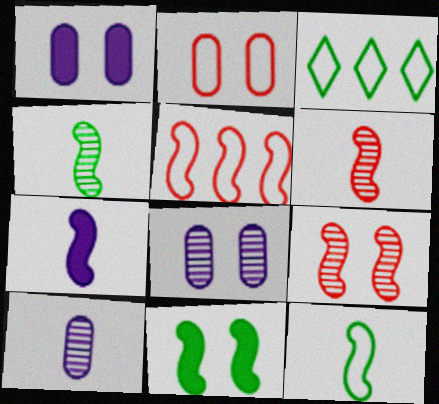[[1, 3, 6], 
[6, 7, 12]]